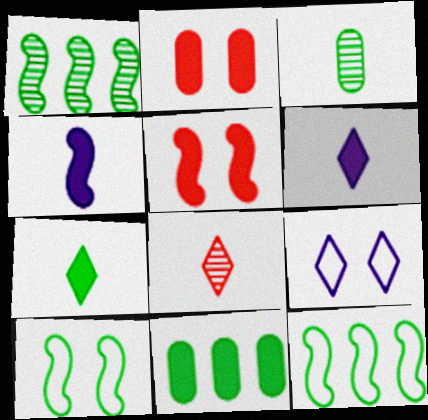[[5, 6, 11]]